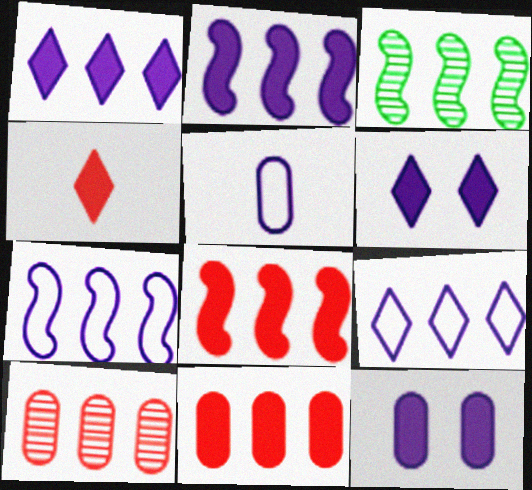[[3, 7, 8], 
[3, 9, 11]]